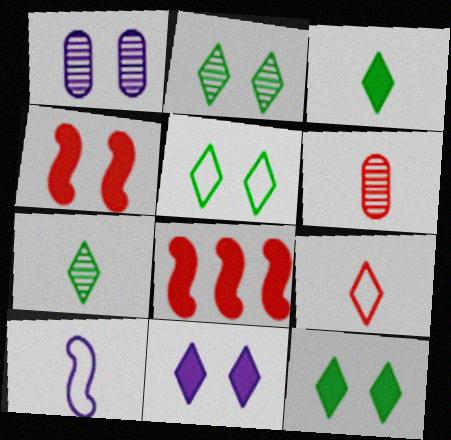[[1, 4, 5], 
[2, 5, 12], 
[3, 6, 10]]